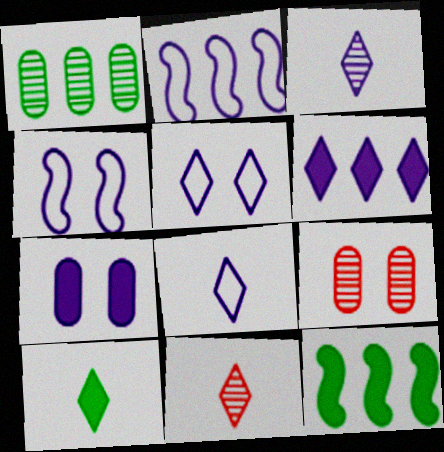[[2, 3, 7], 
[2, 9, 10], 
[3, 5, 6], 
[8, 9, 12], 
[8, 10, 11]]